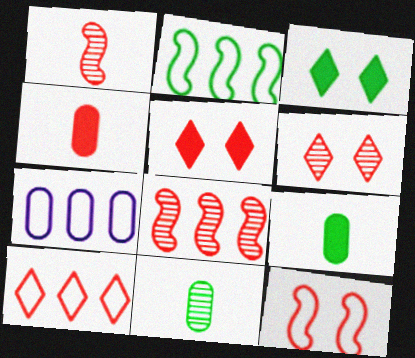[[1, 3, 7], 
[2, 3, 11], 
[2, 7, 10]]